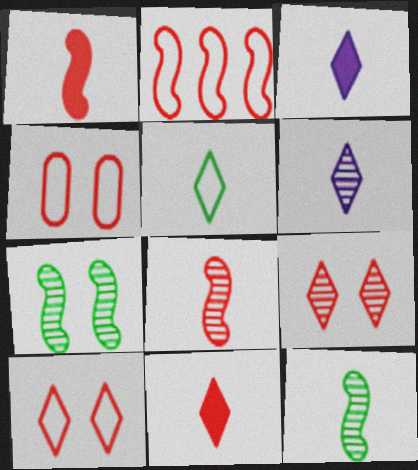[[5, 6, 11]]